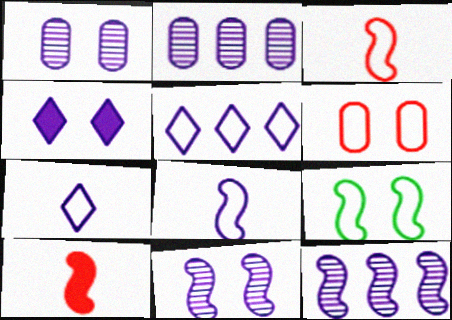[[2, 4, 8], 
[9, 10, 12]]